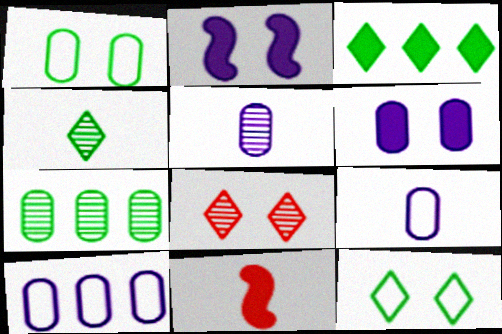[[1, 2, 8], 
[3, 4, 12], 
[3, 6, 11], 
[4, 9, 11], 
[5, 6, 10]]